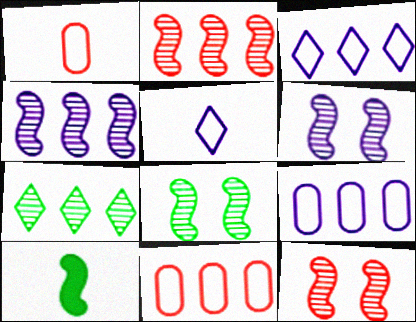[[6, 8, 12]]